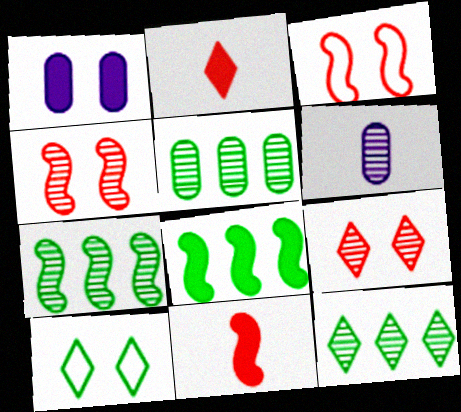[[1, 2, 8], 
[1, 4, 10], 
[4, 6, 12], 
[5, 7, 12], 
[6, 7, 9]]